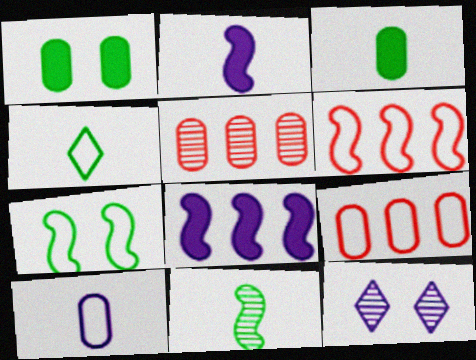[[1, 5, 10], 
[3, 4, 11], 
[3, 6, 12], 
[5, 11, 12], 
[8, 10, 12]]